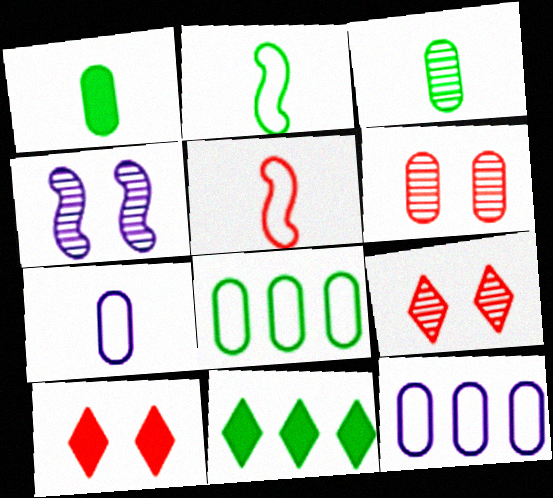[[1, 6, 12]]